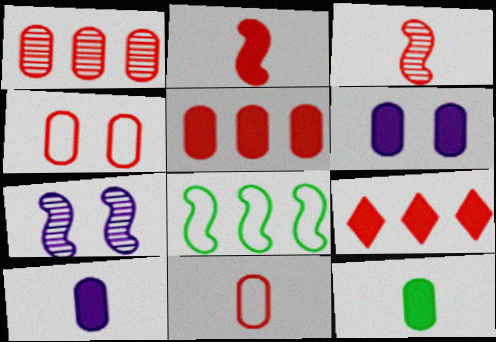[[2, 7, 8], 
[3, 4, 9], 
[5, 6, 12]]